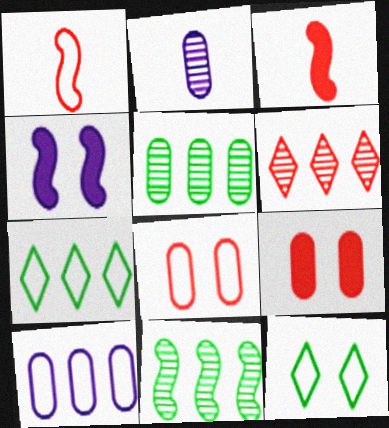[[1, 4, 11], 
[1, 6, 9], 
[1, 10, 12], 
[3, 6, 8]]